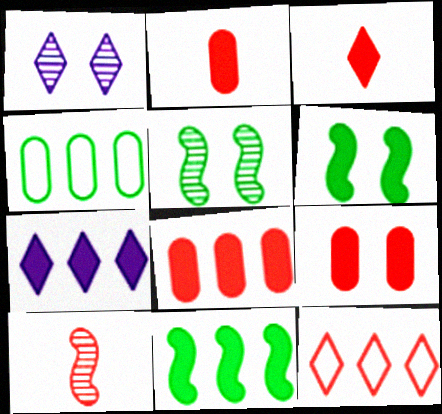[[2, 6, 7], 
[2, 8, 9], 
[7, 8, 11], 
[9, 10, 12]]